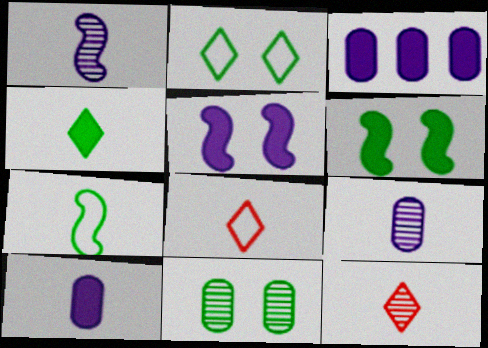[[2, 6, 11], 
[7, 10, 12]]